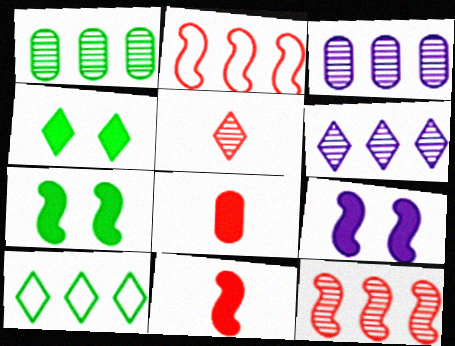[[1, 6, 12]]